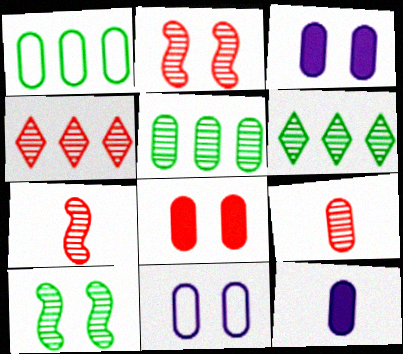[[1, 3, 9], 
[2, 4, 9]]